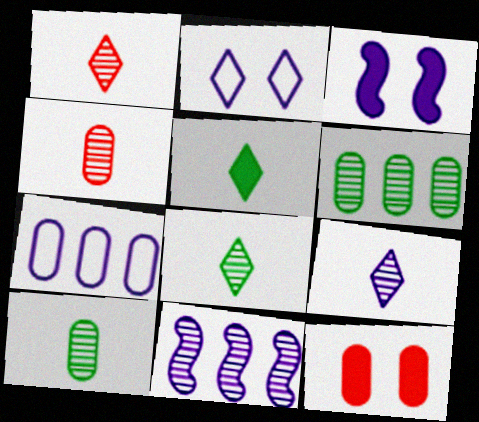[[1, 8, 9], 
[3, 7, 9], 
[7, 10, 12]]